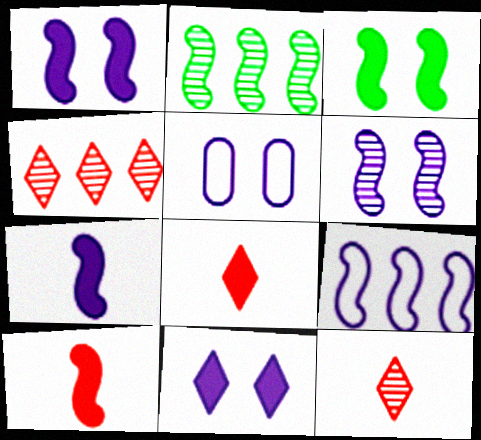[[2, 5, 8], 
[5, 6, 11], 
[6, 7, 9]]